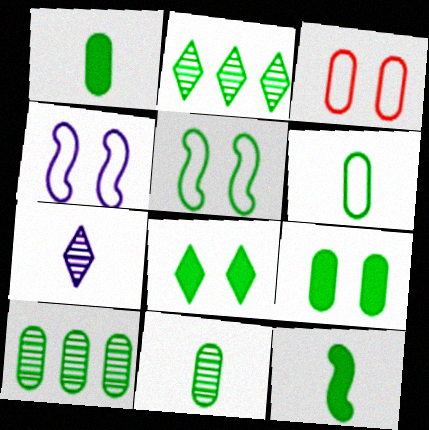[[1, 2, 5], 
[1, 6, 11], 
[6, 9, 10]]